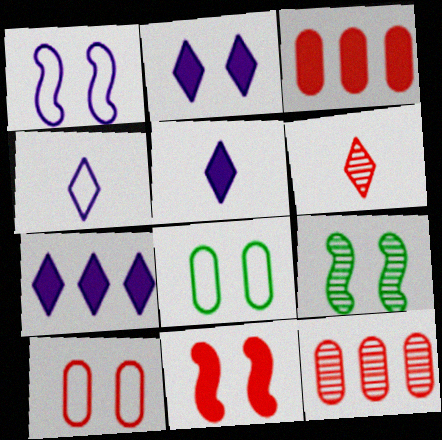[[1, 9, 11], 
[2, 5, 7], 
[2, 9, 10], 
[3, 4, 9]]